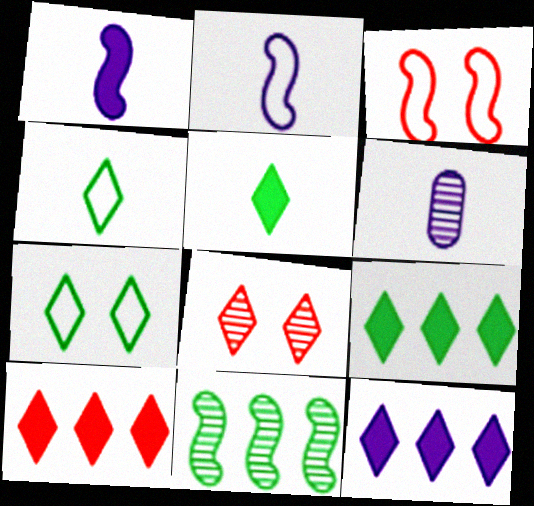[[1, 3, 11], 
[3, 6, 9], 
[4, 8, 12], 
[6, 8, 11], 
[9, 10, 12]]